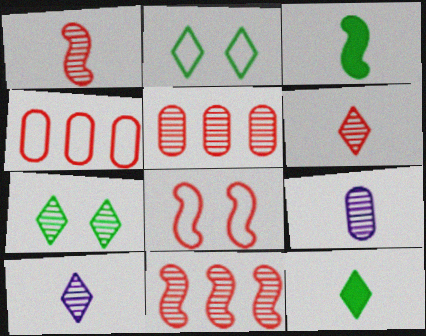[[7, 9, 11]]